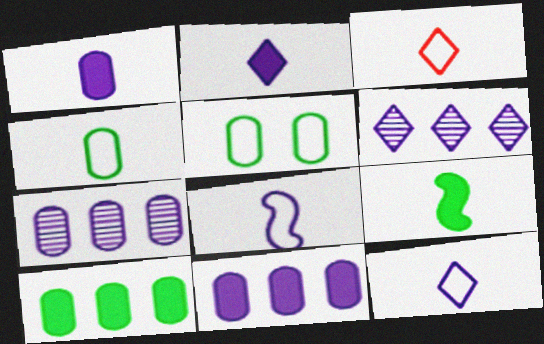[[3, 4, 8]]